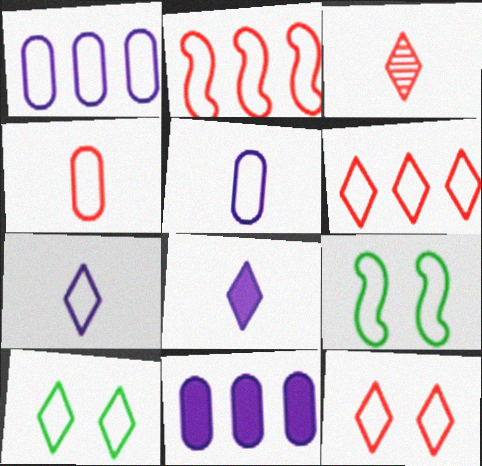[[2, 4, 12], 
[2, 5, 10], 
[3, 9, 11], 
[5, 6, 9], 
[6, 7, 10]]